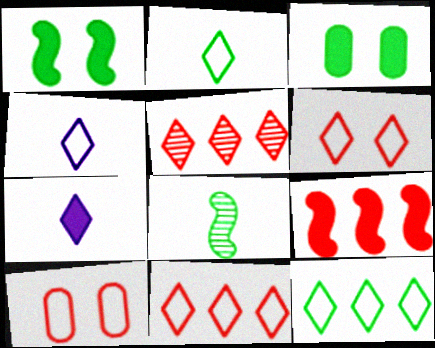[[3, 7, 9], 
[3, 8, 12], 
[4, 6, 12]]